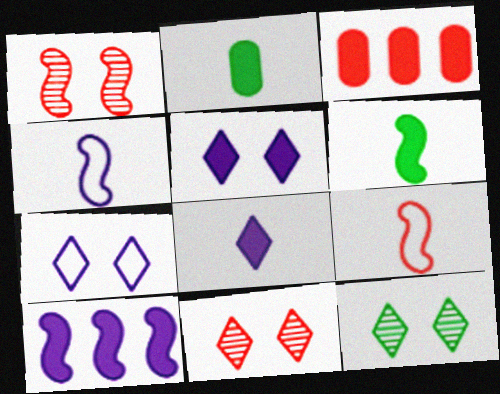[[3, 4, 12], 
[3, 5, 6], 
[3, 9, 11]]